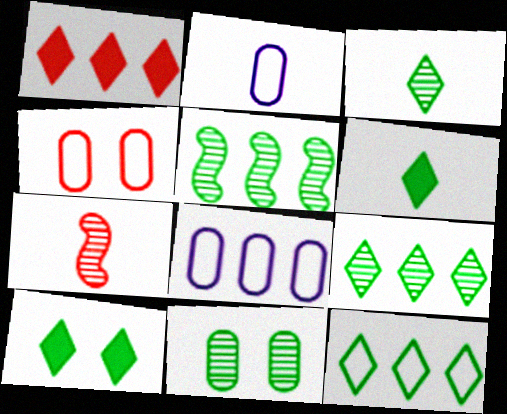[[1, 4, 7], 
[1, 5, 8], 
[2, 6, 7], 
[3, 5, 11], 
[3, 10, 12], 
[7, 8, 10]]